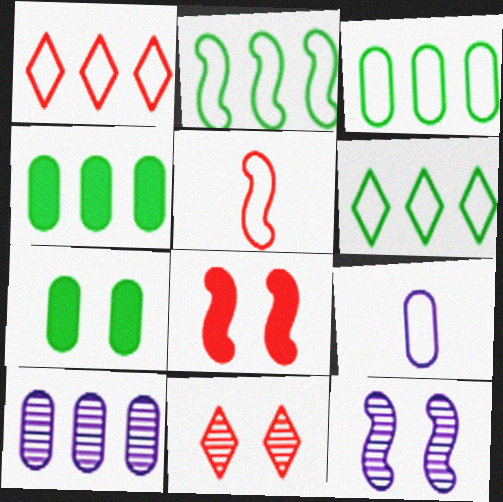[[2, 3, 6]]